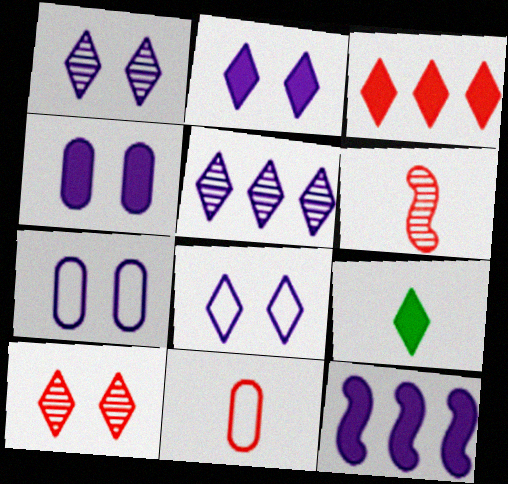[[1, 2, 8], 
[2, 3, 9]]